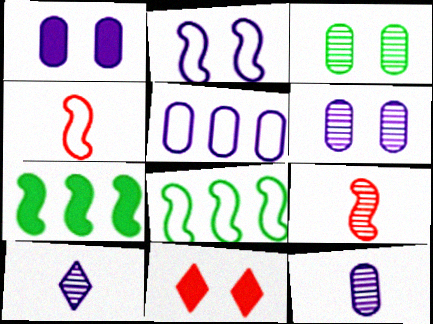[[1, 5, 12], 
[2, 3, 11], 
[2, 4, 8], 
[2, 7, 9], 
[8, 11, 12]]